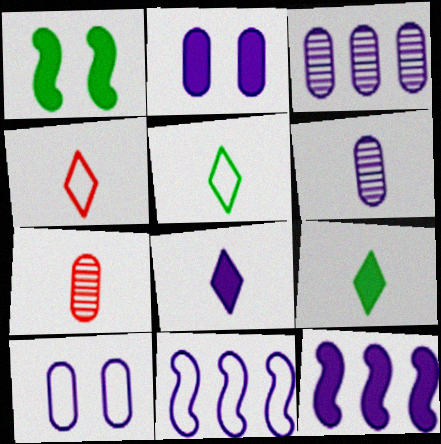[[1, 3, 4], 
[2, 8, 12]]